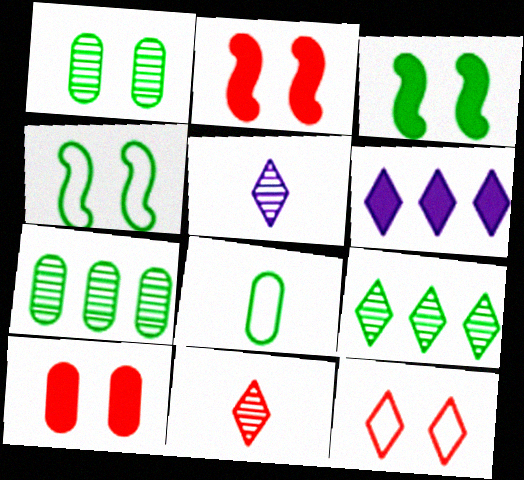[[3, 8, 9]]